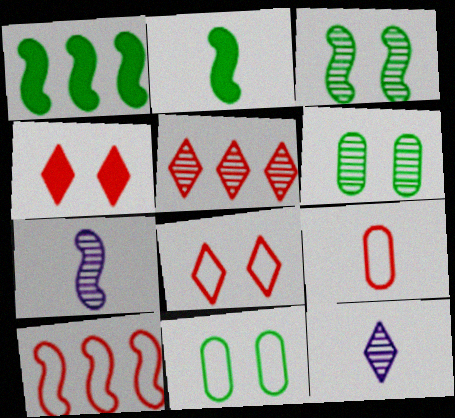[[2, 9, 12], 
[5, 6, 7], 
[8, 9, 10]]